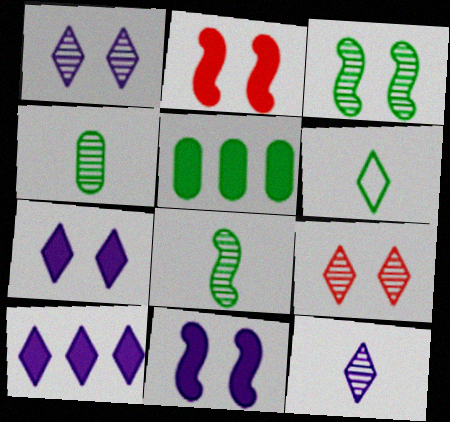[[3, 5, 6], 
[6, 9, 10]]